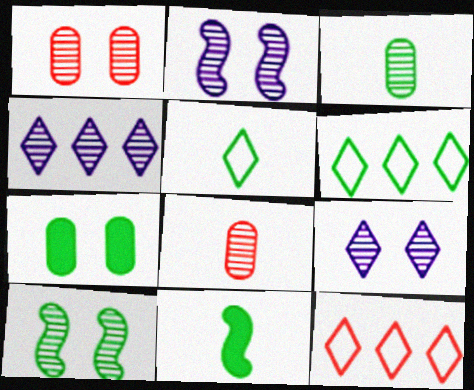[[1, 9, 10], 
[3, 5, 11], 
[4, 8, 10]]